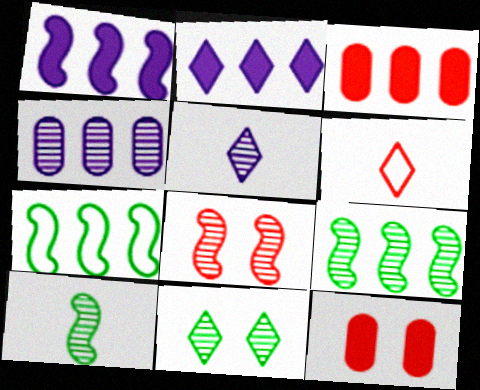[[2, 6, 11], 
[3, 6, 8], 
[5, 7, 12]]